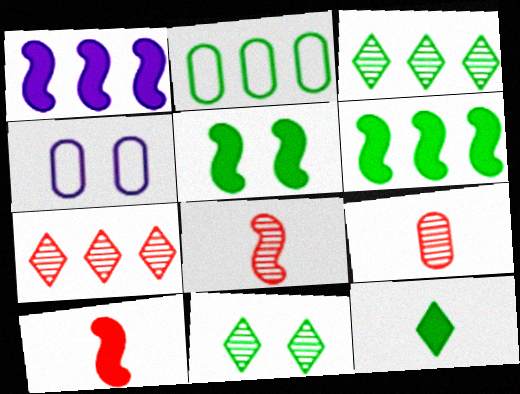[[1, 2, 7], 
[1, 5, 10], 
[2, 3, 6], 
[3, 4, 10]]